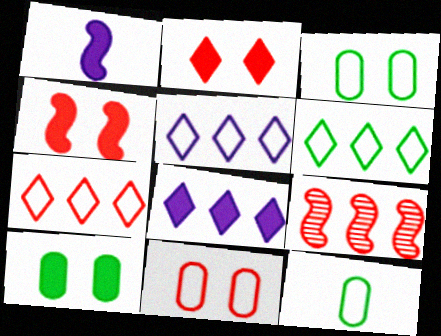[[5, 6, 7]]